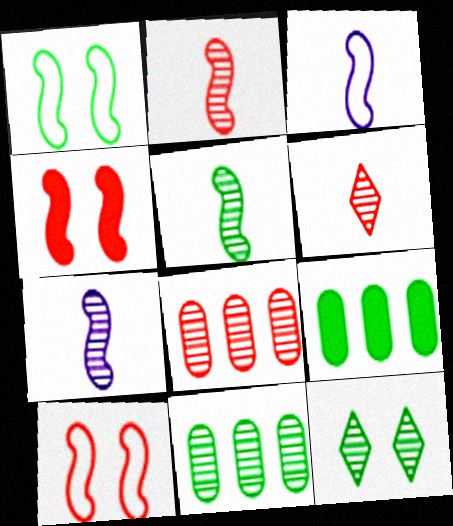[[2, 5, 7], 
[5, 11, 12], 
[7, 8, 12]]